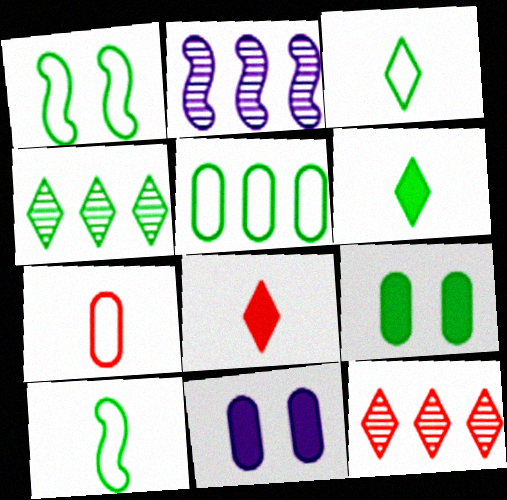[[1, 3, 5], 
[4, 9, 10], 
[10, 11, 12]]